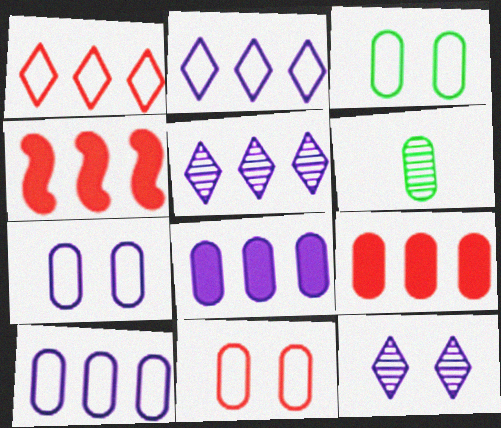[[3, 7, 11], 
[6, 7, 9], 
[6, 8, 11]]